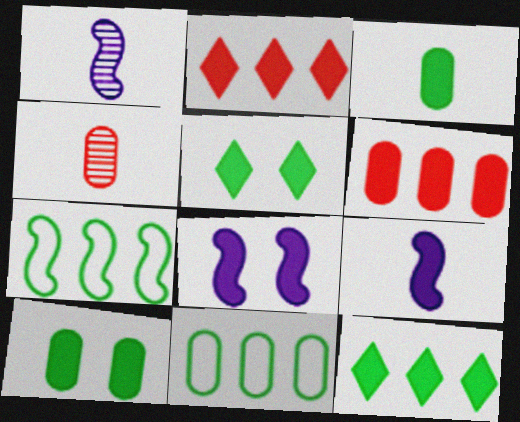[[2, 3, 8], 
[2, 9, 10], 
[5, 6, 9]]